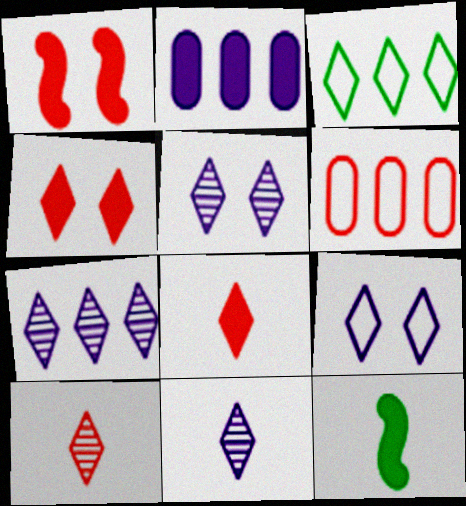[[1, 6, 10], 
[2, 4, 12], 
[3, 4, 11], 
[3, 5, 8], 
[5, 6, 12], 
[5, 7, 11]]